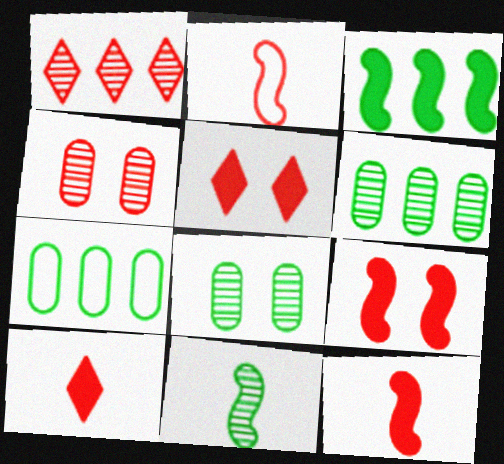[]